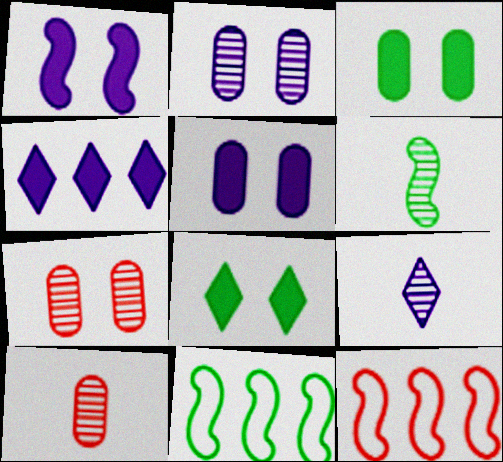[[1, 6, 12], 
[3, 9, 12], 
[6, 9, 10]]